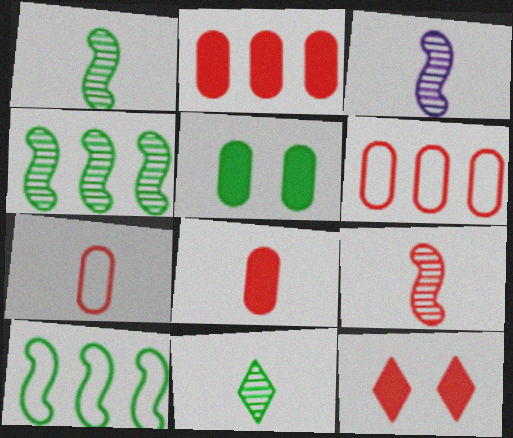[[1, 3, 9], 
[5, 10, 11], 
[6, 9, 12]]